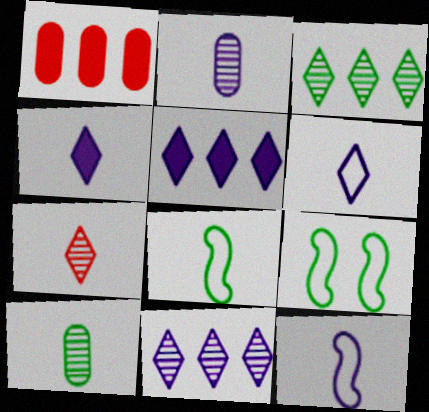[[2, 4, 12]]